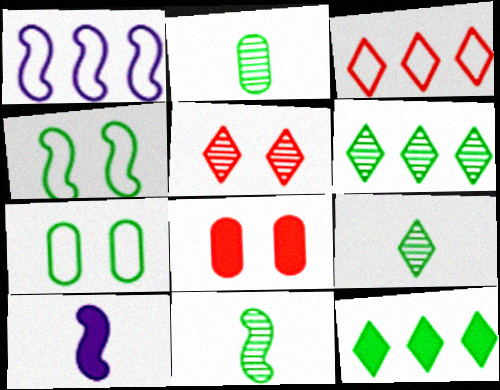[[1, 8, 9], 
[2, 4, 12], 
[2, 9, 11], 
[7, 11, 12], 
[8, 10, 12]]